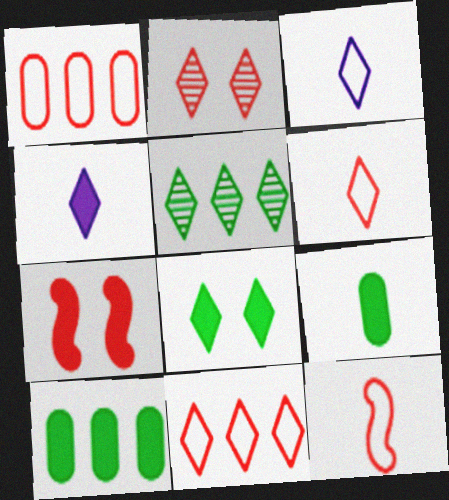[[4, 7, 10]]